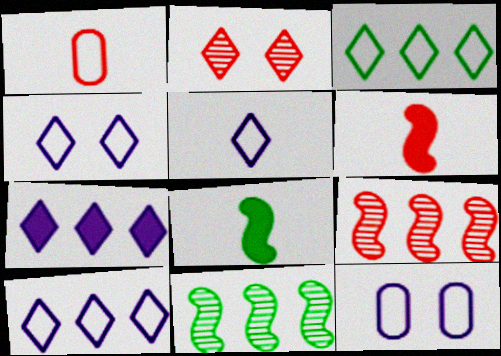[[4, 5, 10]]